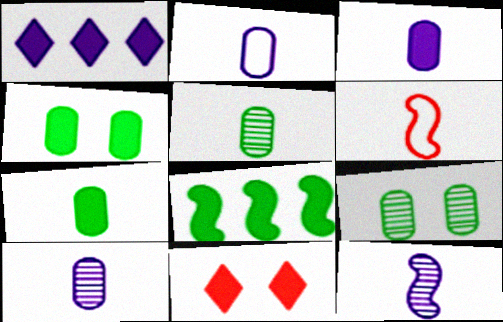[[1, 6, 9], 
[2, 3, 10], 
[3, 8, 11]]